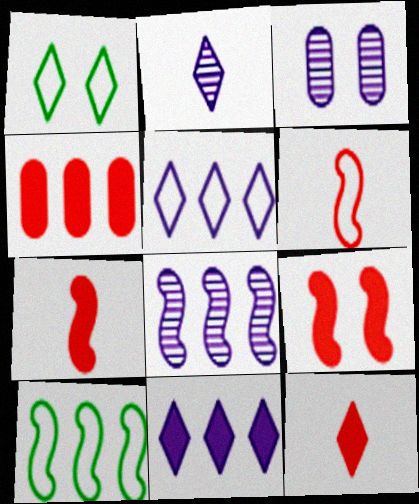[[1, 3, 9], 
[2, 3, 8], 
[3, 10, 12], 
[4, 9, 12]]